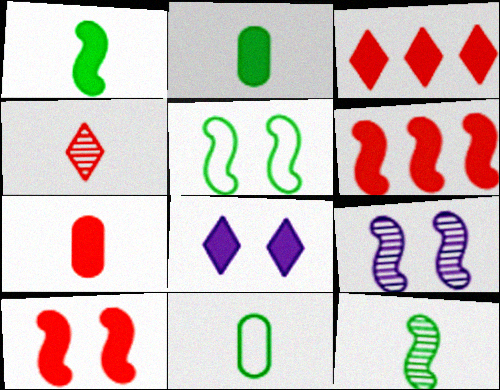[[2, 6, 8], 
[3, 7, 10], 
[3, 9, 11], 
[5, 9, 10]]